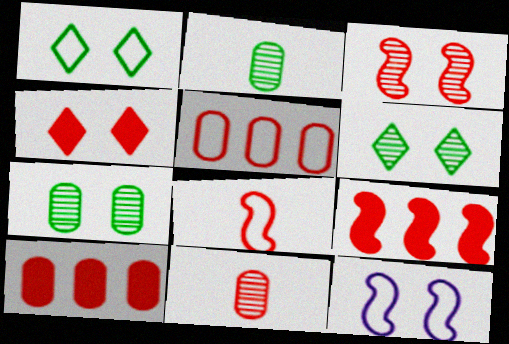[[3, 8, 9], 
[4, 7, 12]]